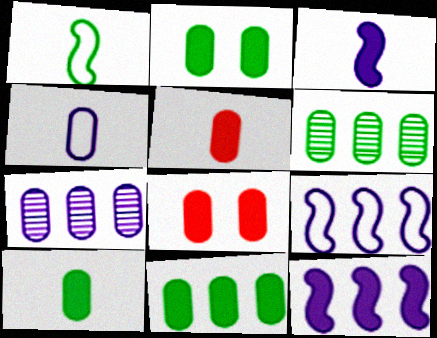[[2, 10, 11], 
[4, 6, 8]]